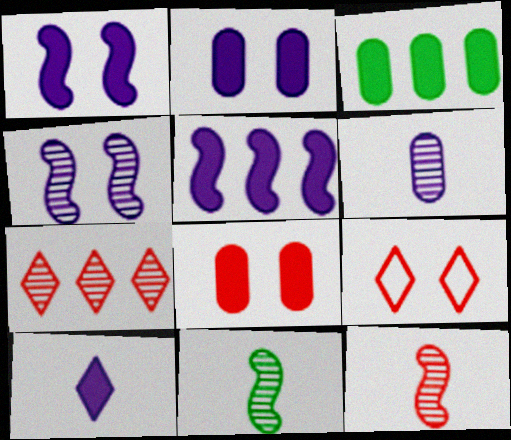[[2, 5, 10]]